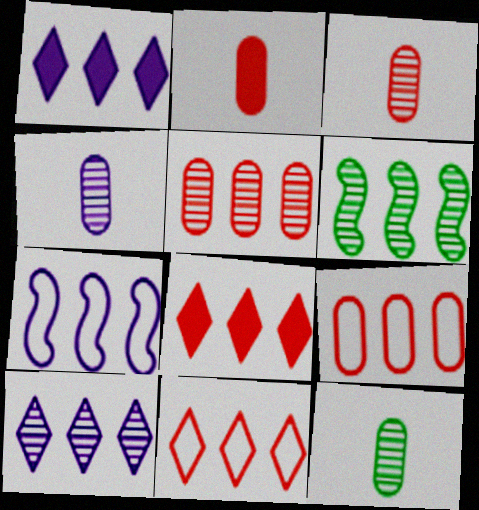[[1, 6, 9], 
[3, 4, 12], 
[5, 6, 10]]